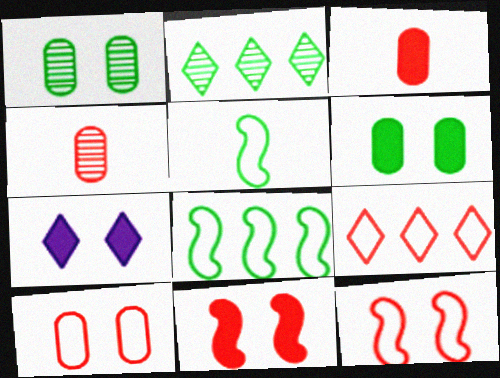[[1, 7, 12], 
[2, 5, 6], 
[4, 7, 8], 
[4, 9, 11], 
[6, 7, 11]]